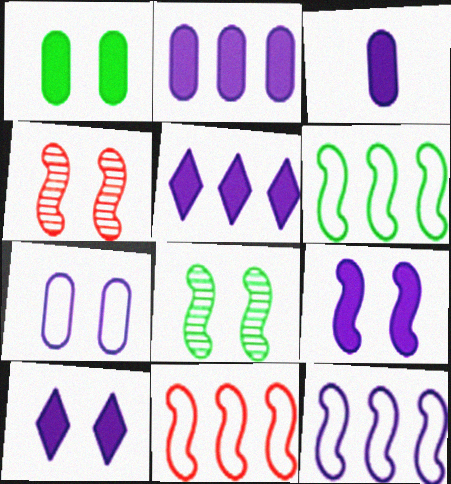[[3, 5, 9], 
[6, 11, 12]]